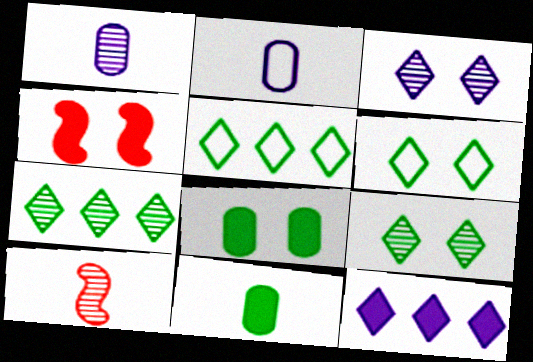[[1, 4, 5], 
[2, 4, 7], 
[4, 11, 12]]